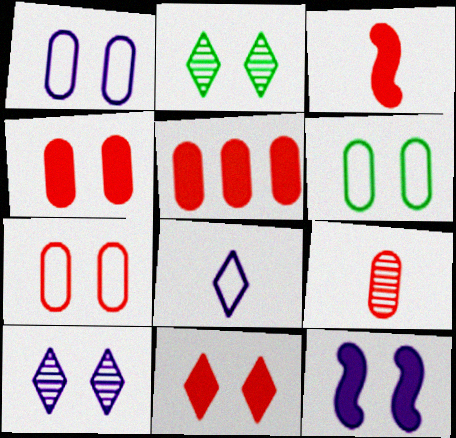[[1, 6, 7], 
[1, 10, 12], 
[2, 7, 12], 
[3, 5, 11], 
[5, 7, 9]]